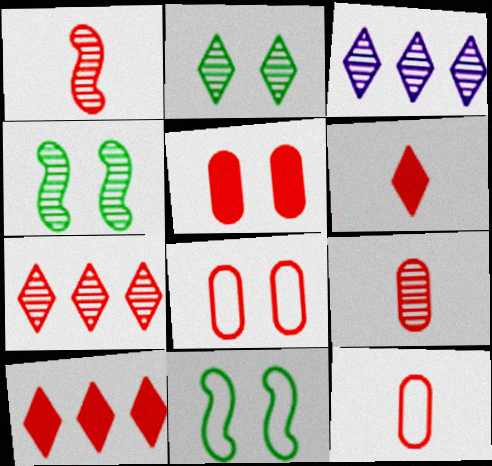[[1, 6, 12], 
[1, 8, 10], 
[3, 4, 9]]